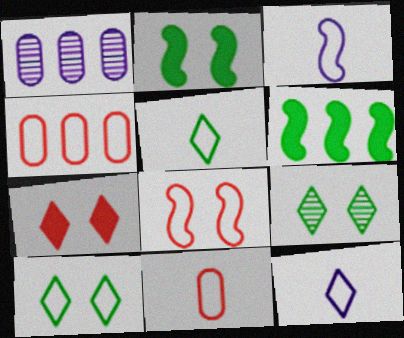[[3, 4, 10], 
[3, 5, 11]]